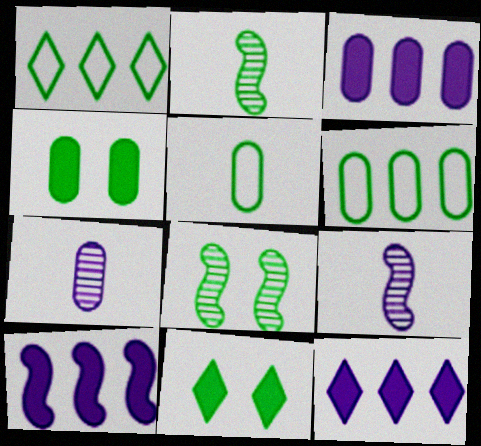[[1, 2, 4], 
[2, 6, 11], 
[3, 10, 12]]